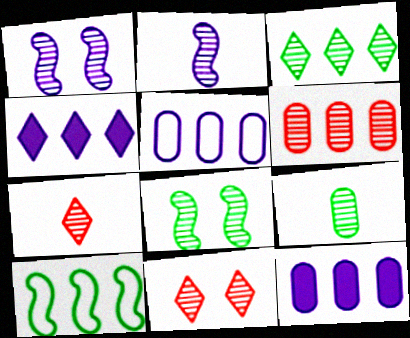[[2, 7, 9], 
[3, 8, 9], 
[4, 6, 10]]